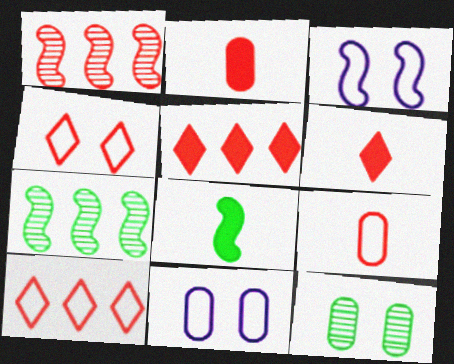[[1, 2, 4], 
[1, 3, 8], 
[6, 7, 11]]